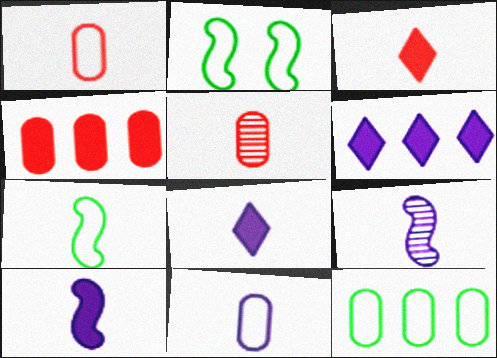[[2, 5, 6], 
[5, 7, 8], 
[8, 9, 11]]